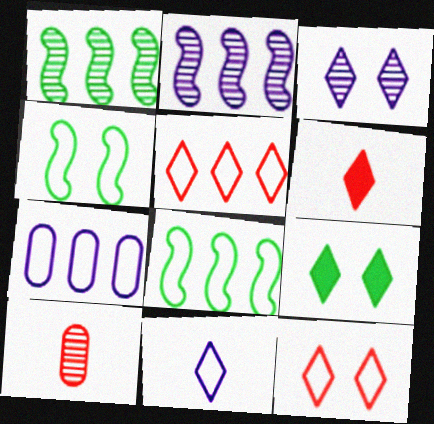[[1, 3, 10], 
[3, 9, 12], 
[5, 7, 8]]